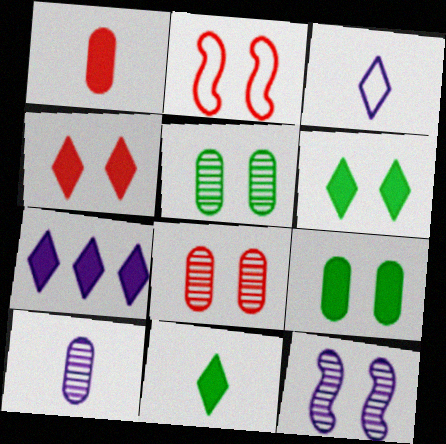[[2, 4, 8], 
[4, 7, 11]]